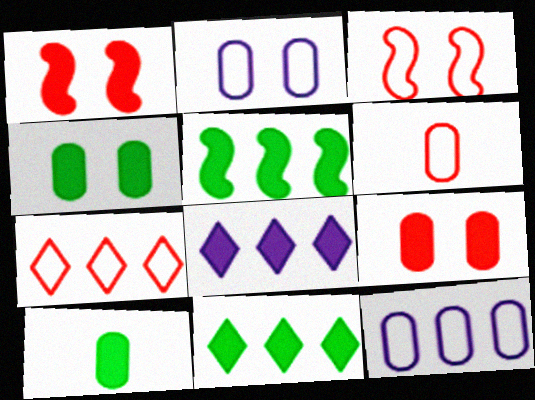[[1, 8, 10], 
[3, 6, 7]]